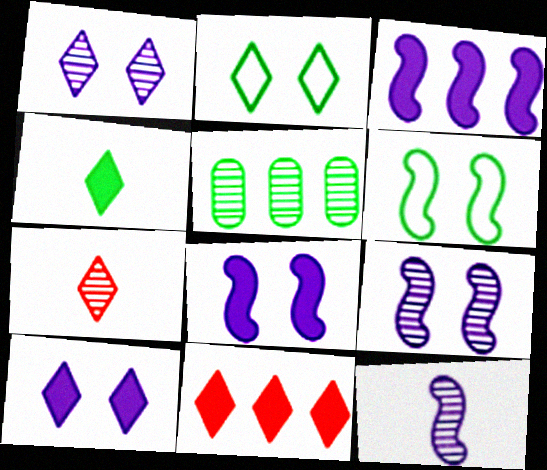[[4, 5, 6], 
[4, 10, 11], 
[5, 7, 9]]